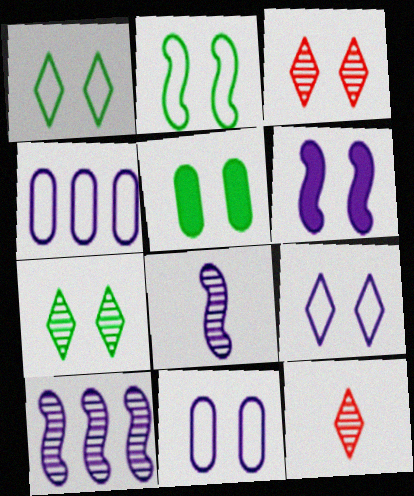[[2, 5, 7]]